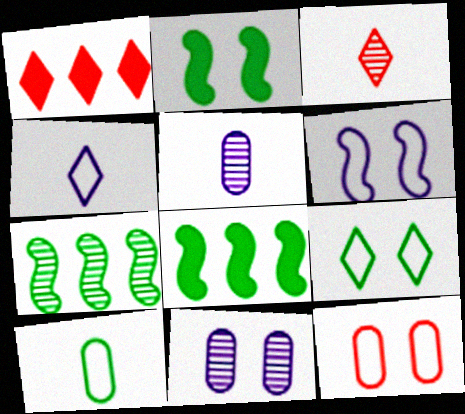[[3, 7, 11], 
[6, 9, 12]]